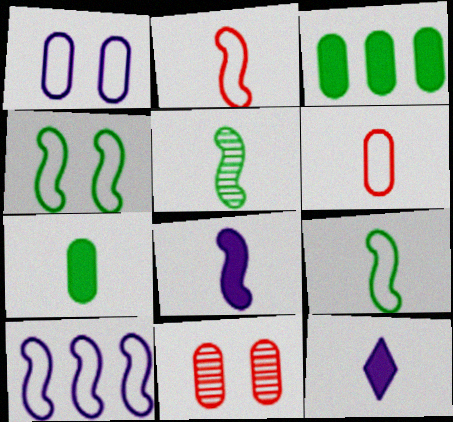[[2, 4, 10], 
[2, 5, 8], 
[5, 6, 12]]